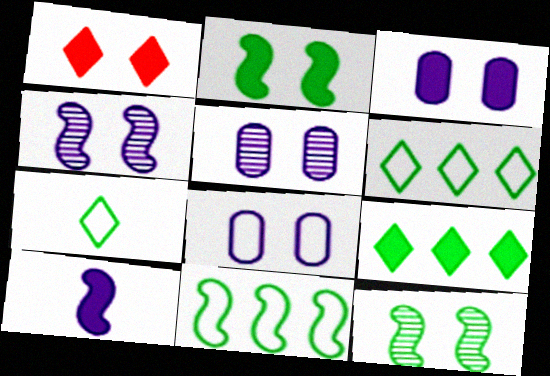[[1, 2, 3], 
[1, 8, 12], 
[3, 5, 8]]